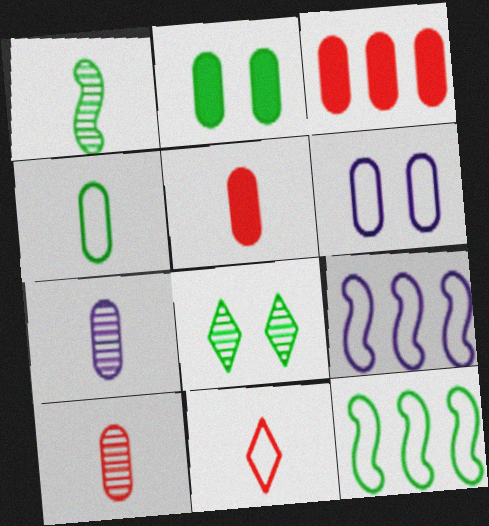[[4, 5, 7], 
[5, 8, 9], 
[6, 11, 12]]